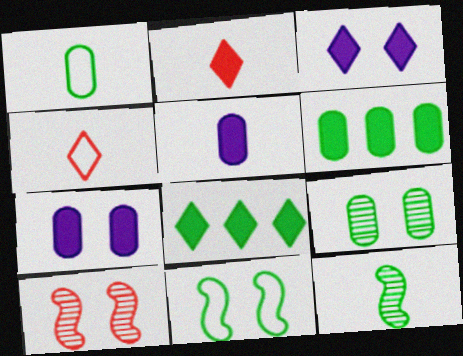[[1, 6, 9], 
[2, 3, 8], 
[4, 5, 12]]